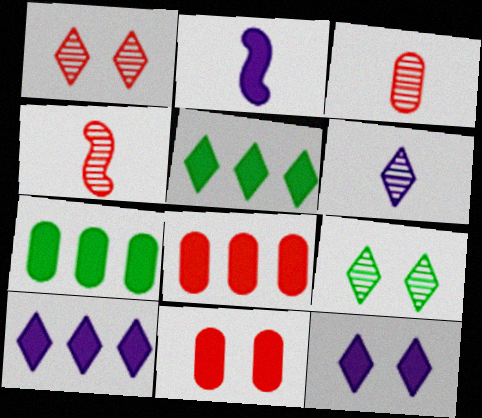[[2, 5, 11]]